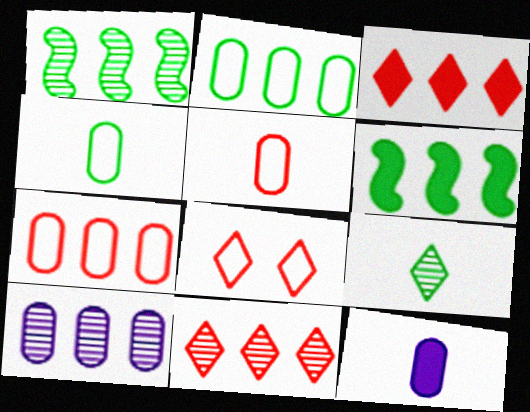[[1, 8, 12], 
[1, 10, 11]]